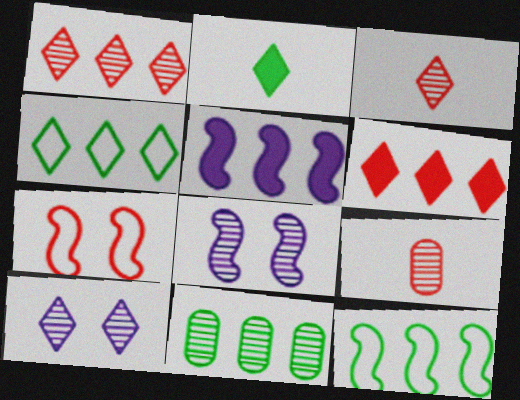[[3, 8, 11], 
[6, 7, 9]]